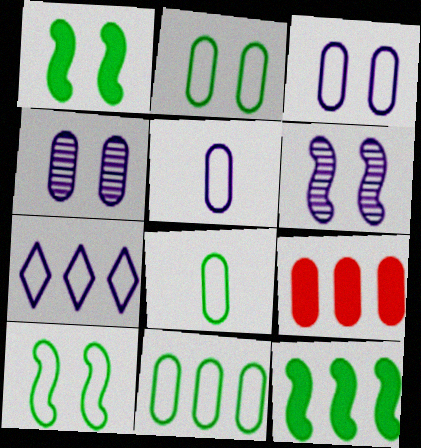[[2, 8, 11], 
[4, 8, 9]]